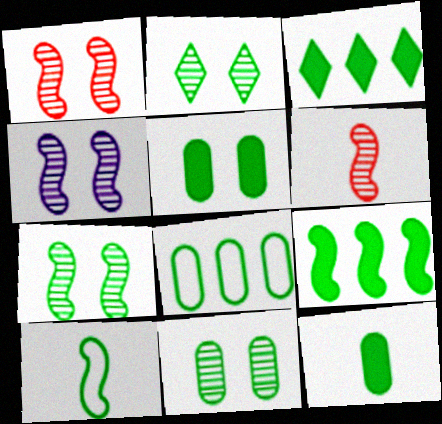[[1, 4, 7], 
[2, 7, 11], 
[3, 10, 11], 
[7, 9, 10], 
[8, 11, 12]]